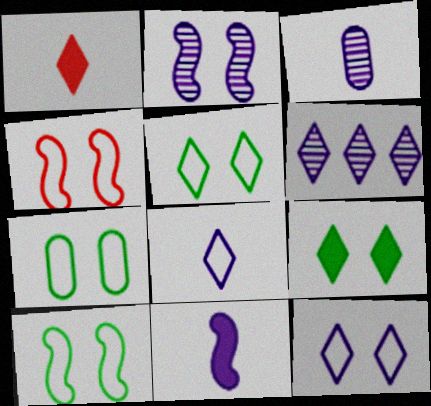[[1, 5, 6], 
[2, 3, 6], 
[3, 8, 11], 
[4, 7, 12], 
[5, 7, 10]]